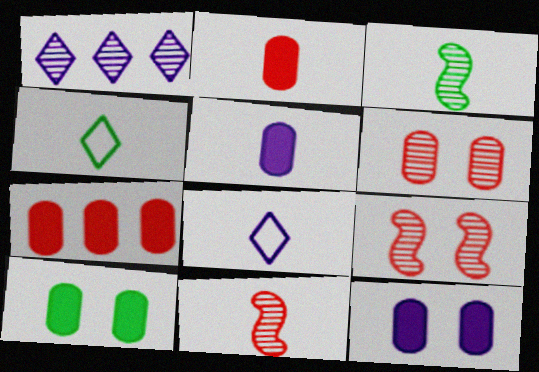[[1, 3, 6], 
[2, 3, 8], 
[4, 5, 11], 
[5, 7, 10]]